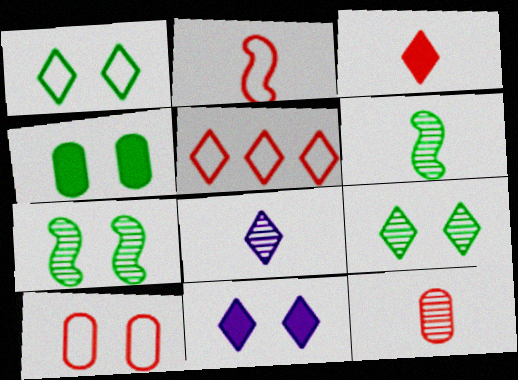[[1, 4, 7], 
[2, 3, 12], 
[2, 5, 10], 
[6, 8, 12], 
[7, 10, 11]]